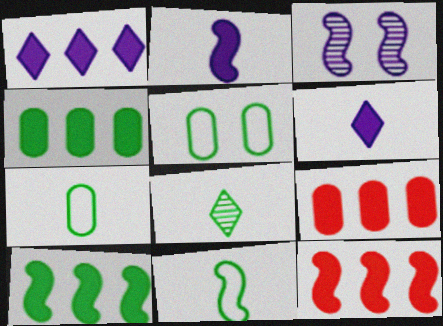[[1, 4, 12], 
[1, 9, 10], 
[3, 11, 12], 
[5, 8, 10]]